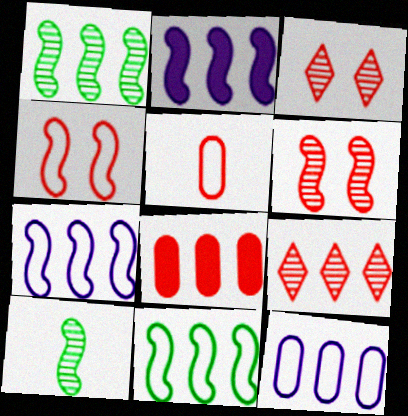[[2, 4, 10]]